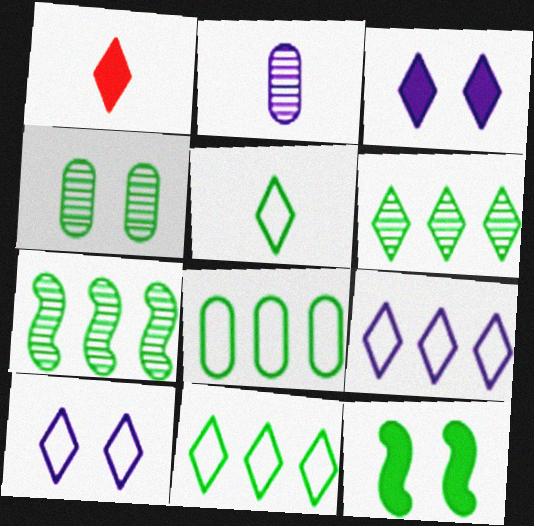[[1, 6, 10]]